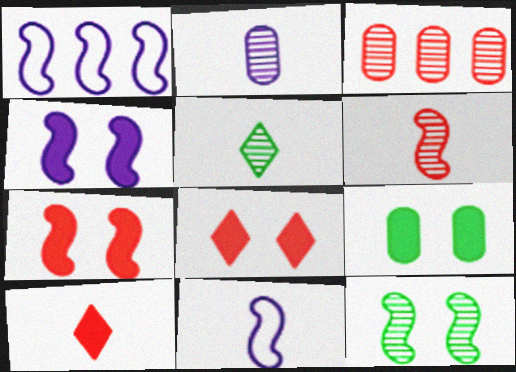[[2, 5, 6], 
[4, 8, 9]]